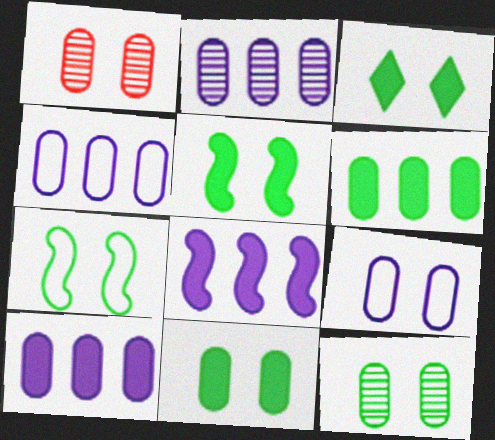[[1, 9, 11], 
[2, 4, 10], 
[3, 5, 11], 
[3, 7, 12]]